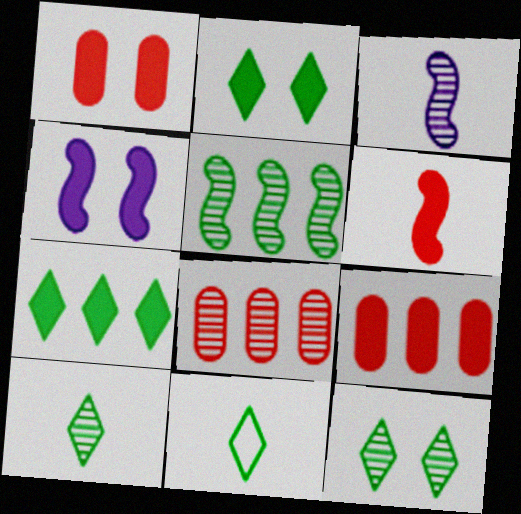[[1, 2, 4], 
[3, 8, 12], 
[4, 8, 11], 
[7, 11, 12]]